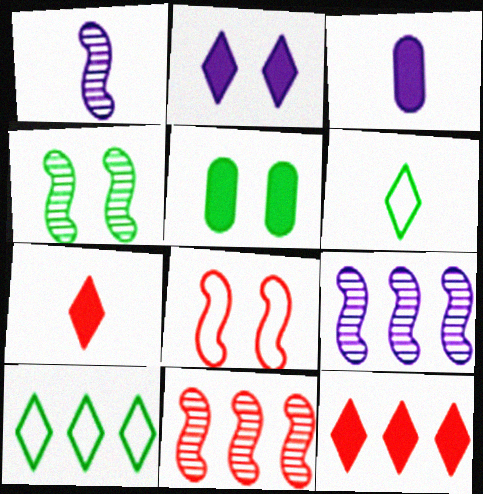[[1, 4, 11]]